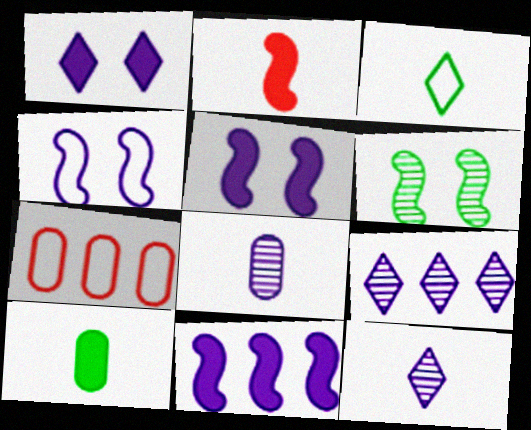[[2, 3, 8], 
[3, 4, 7]]